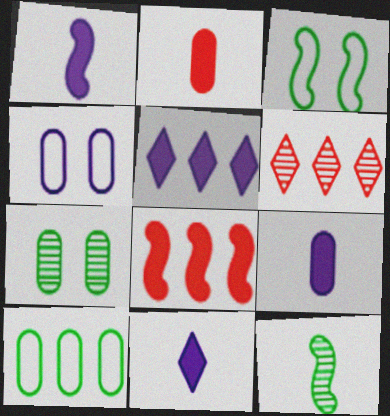[[1, 9, 11], 
[3, 6, 9]]